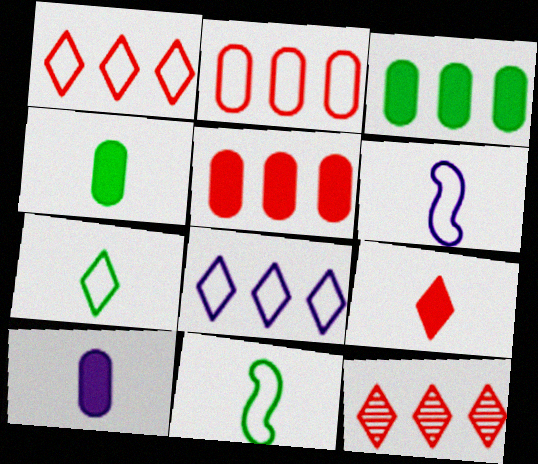[]